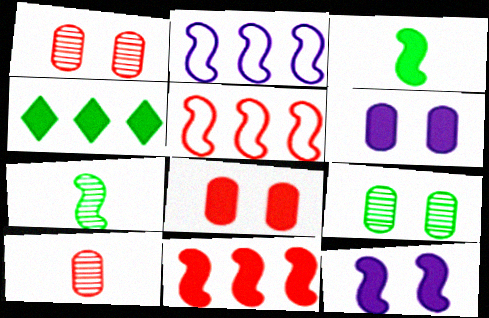[[3, 11, 12], 
[5, 7, 12]]